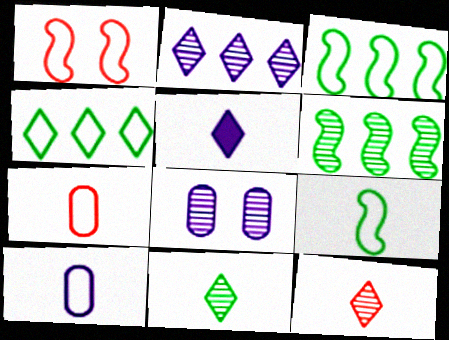[[1, 4, 10], 
[6, 8, 12]]